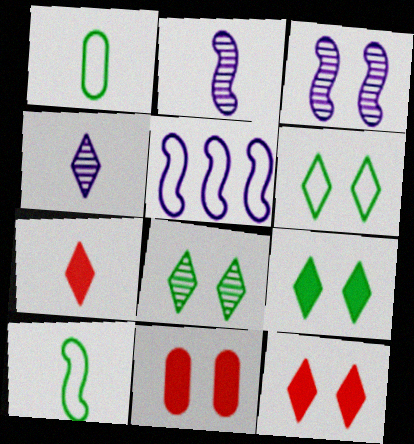[[1, 2, 7], 
[3, 6, 11], 
[6, 8, 9]]